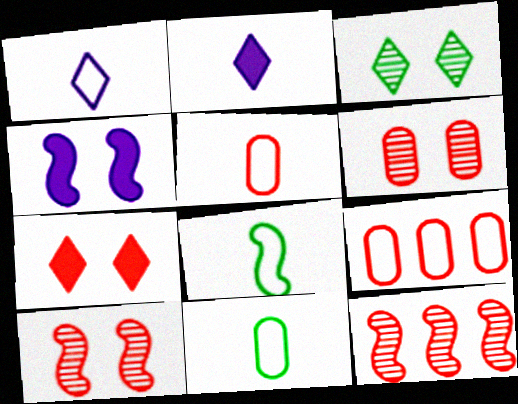[[1, 5, 8], 
[4, 8, 12], 
[5, 7, 12]]